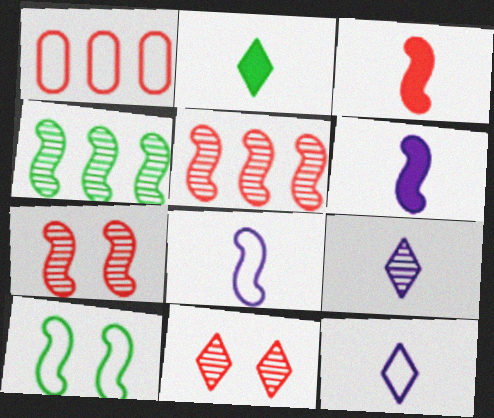[[1, 3, 11], 
[1, 10, 12], 
[5, 6, 10]]